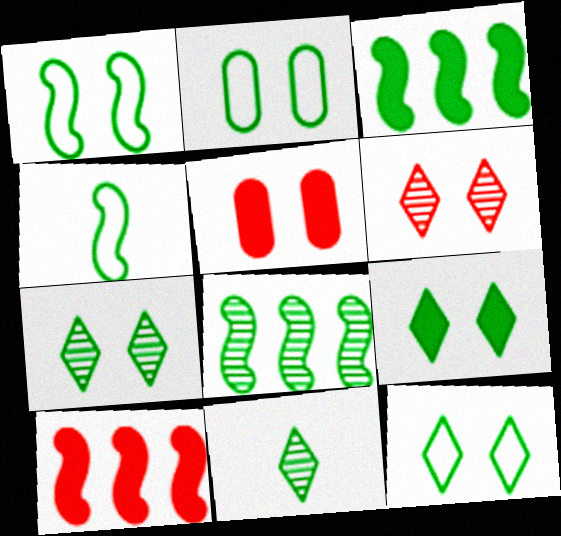[[1, 2, 12], 
[2, 3, 11], 
[7, 9, 12]]